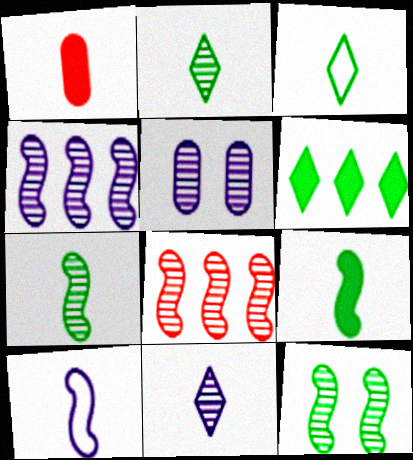[[1, 2, 10], 
[2, 5, 8], 
[4, 5, 11]]